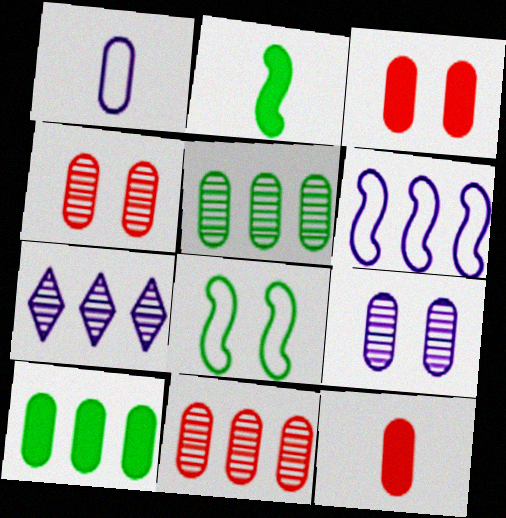[[1, 3, 5], 
[1, 4, 10], 
[7, 8, 12]]